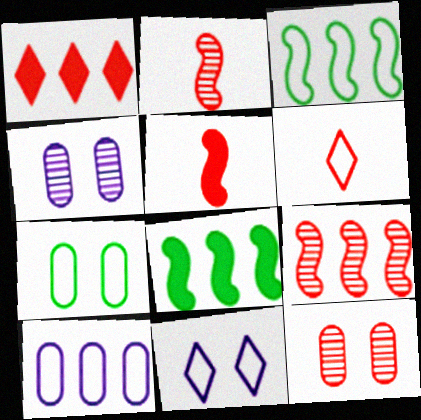[[4, 6, 8]]